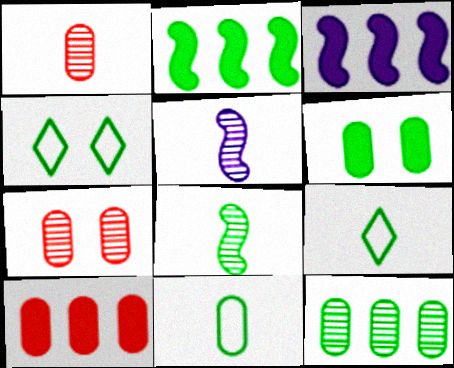[[1, 3, 4], 
[3, 7, 9], 
[4, 5, 10], 
[6, 11, 12]]